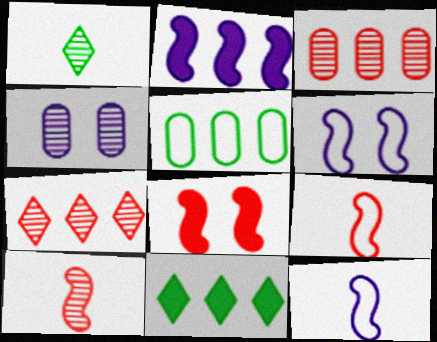[[2, 5, 7], 
[4, 9, 11]]